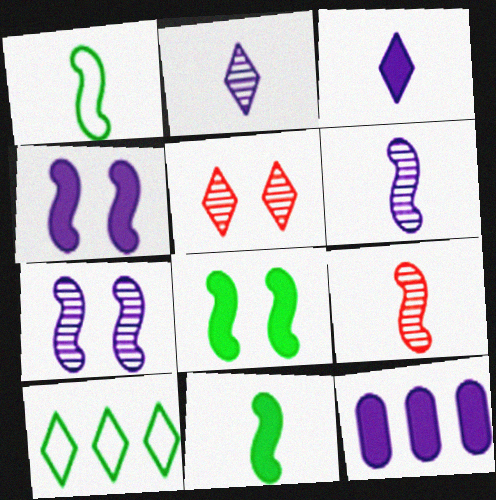[[1, 5, 12], 
[3, 4, 12], 
[3, 5, 10]]